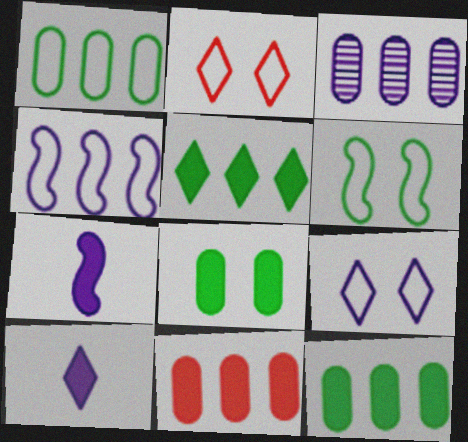[[1, 3, 11], 
[3, 7, 9]]